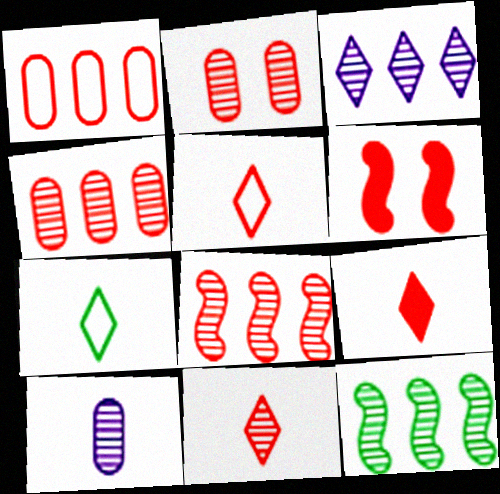[[1, 6, 11], 
[2, 8, 11], 
[3, 4, 12], 
[4, 5, 6], 
[5, 9, 11]]